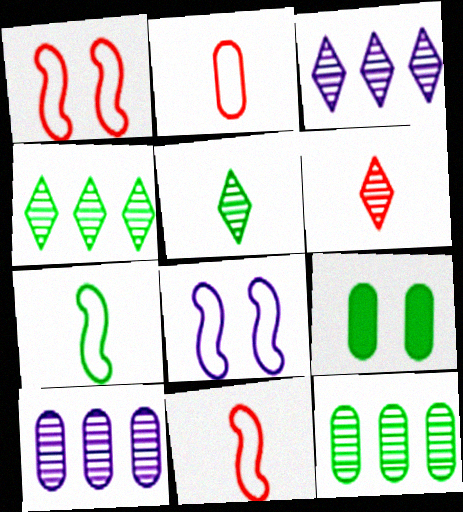[[2, 9, 10], 
[3, 9, 11], 
[4, 7, 9]]